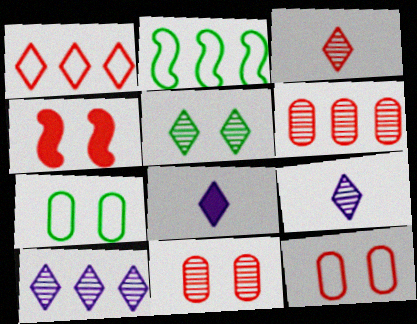[[1, 5, 8], 
[2, 8, 11], 
[3, 5, 10]]